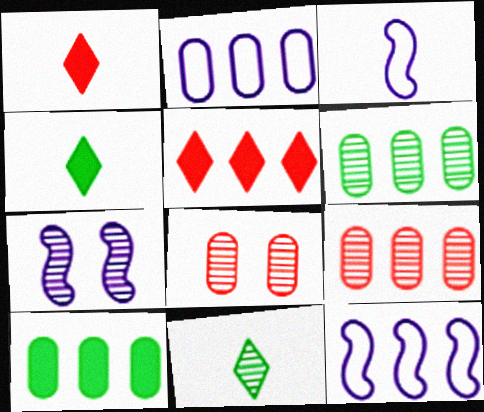[[2, 9, 10], 
[4, 8, 12], 
[5, 6, 12], 
[7, 9, 11]]